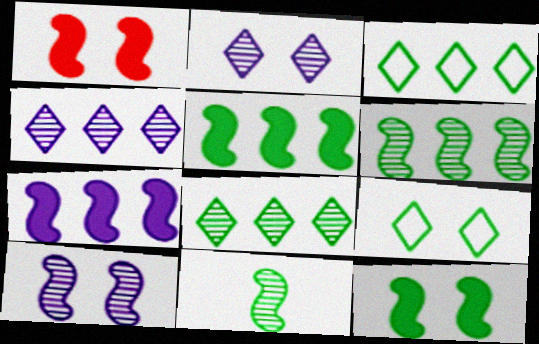[]